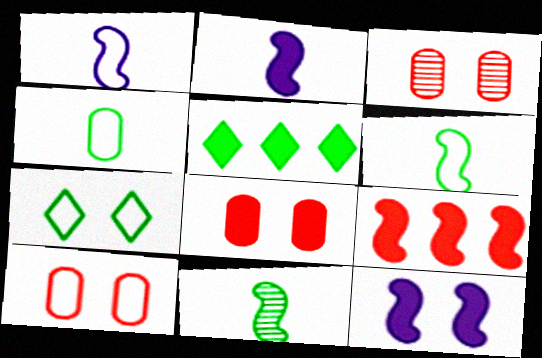[[1, 3, 5], 
[2, 5, 8], 
[3, 7, 12], 
[3, 8, 10]]